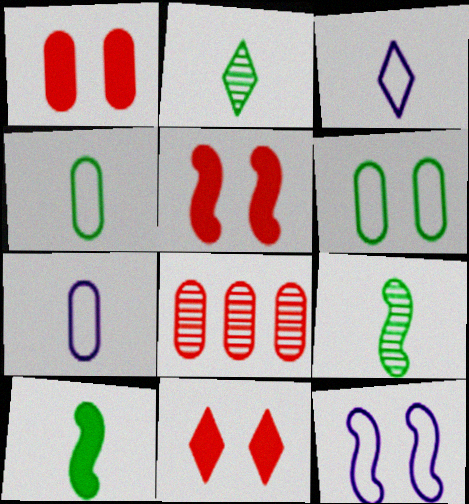[[1, 5, 11], 
[2, 4, 10]]